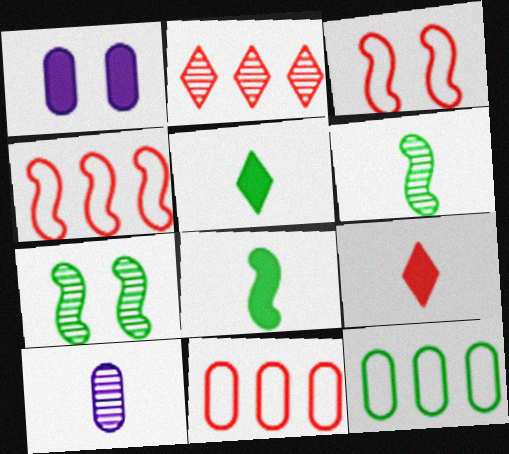[[2, 7, 10], 
[5, 7, 12]]